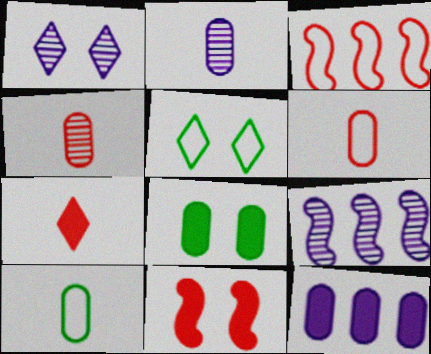[[1, 2, 9]]